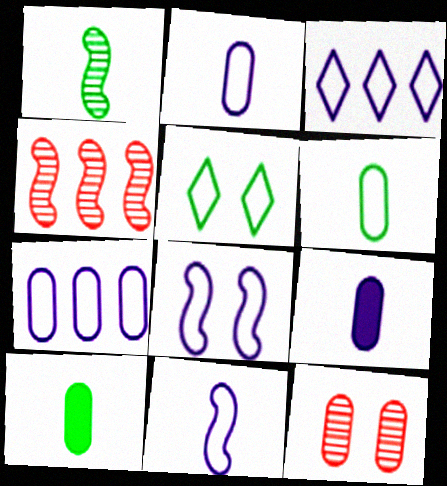[[2, 3, 8], 
[4, 5, 9], 
[7, 10, 12]]